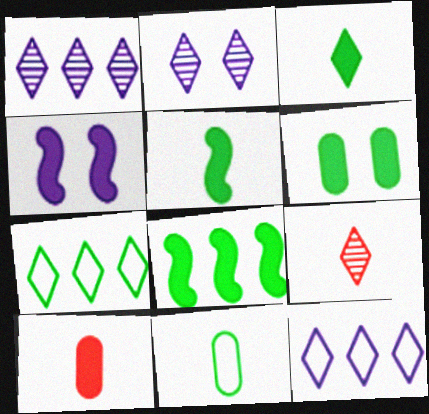[[3, 6, 8]]